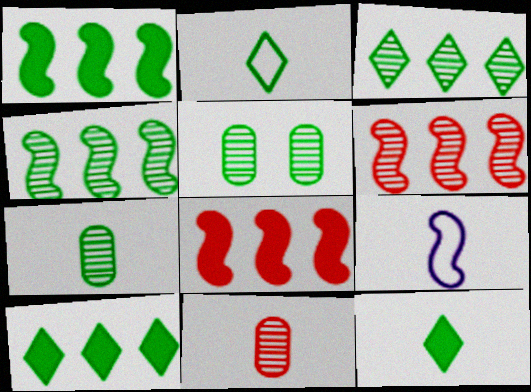[[1, 2, 5], 
[9, 11, 12]]